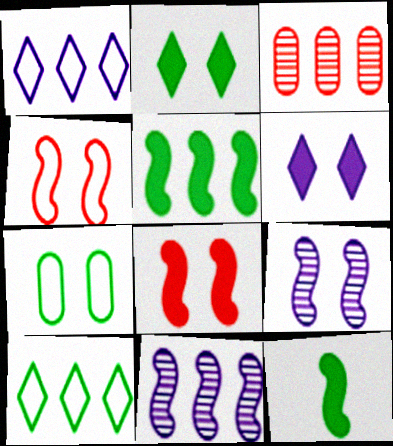[[1, 3, 5], 
[4, 11, 12]]